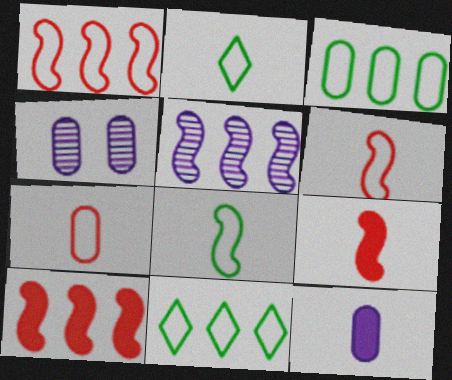[[2, 4, 10], 
[4, 9, 11]]